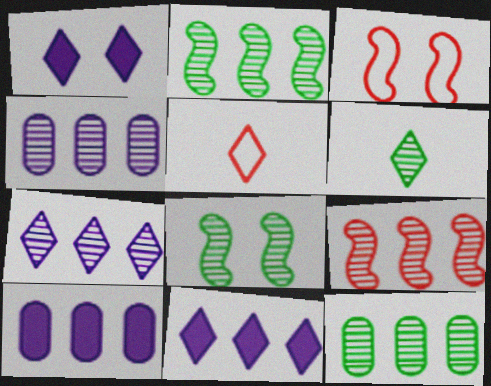[[3, 6, 10], 
[5, 8, 10], 
[6, 8, 12], 
[7, 9, 12]]